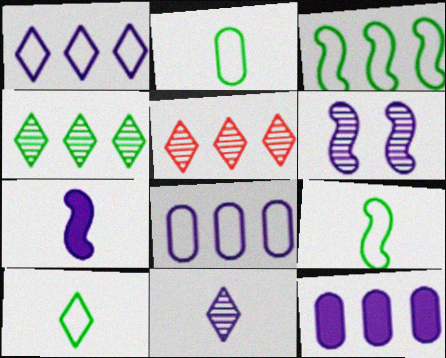[[2, 9, 10], 
[3, 5, 12]]